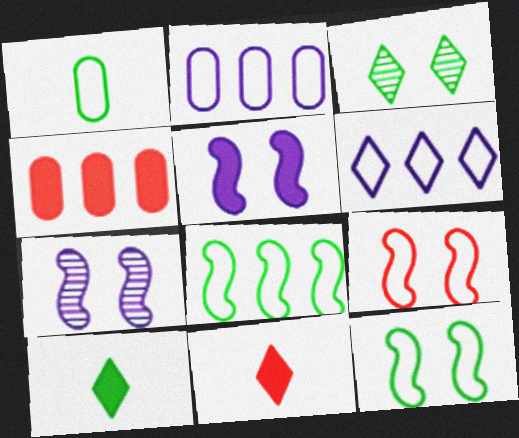[[1, 6, 9], 
[3, 6, 11], 
[4, 5, 10]]